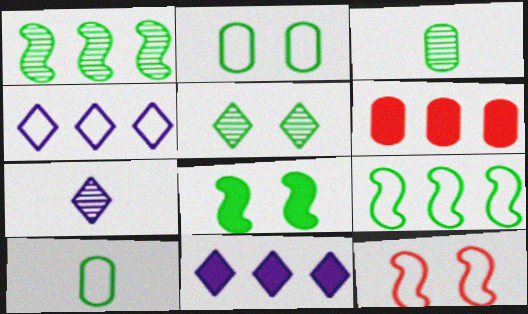[[1, 3, 5], 
[1, 4, 6], 
[2, 5, 8], 
[3, 11, 12], 
[4, 10, 12]]